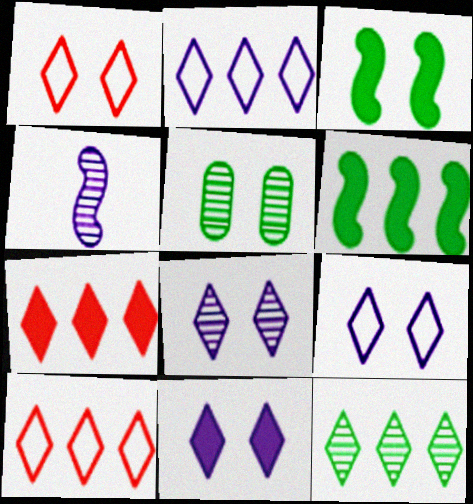[[2, 7, 12], 
[8, 9, 11]]